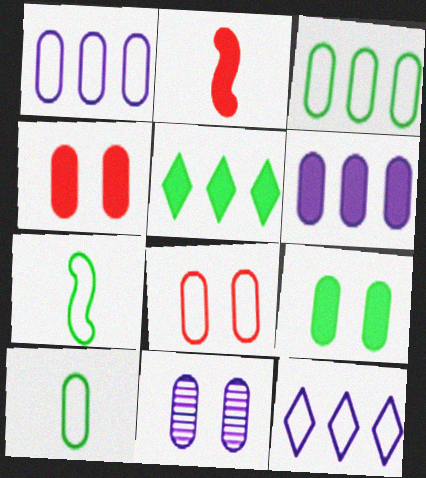[[1, 8, 10], 
[7, 8, 12], 
[8, 9, 11]]